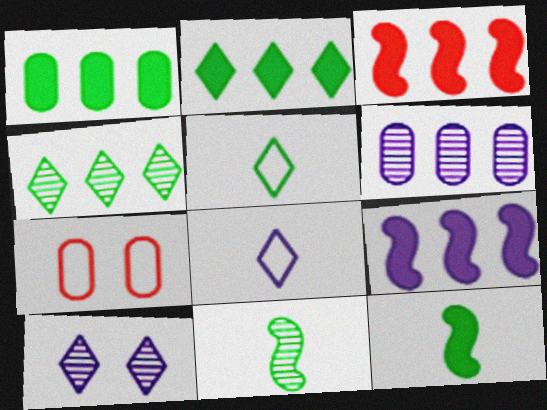[]